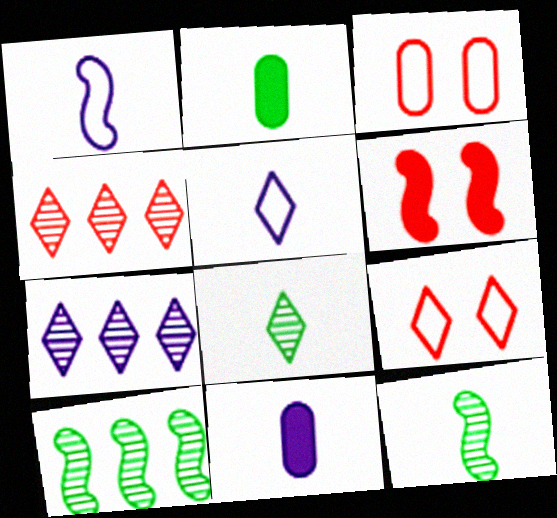[[1, 6, 10], 
[9, 10, 11]]